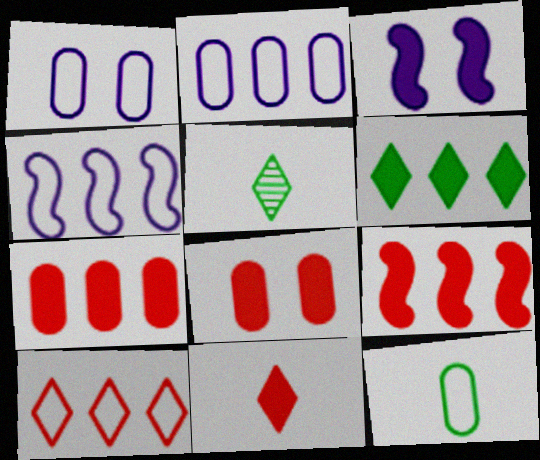[[1, 5, 9], 
[4, 5, 8], 
[8, 9, 11]]